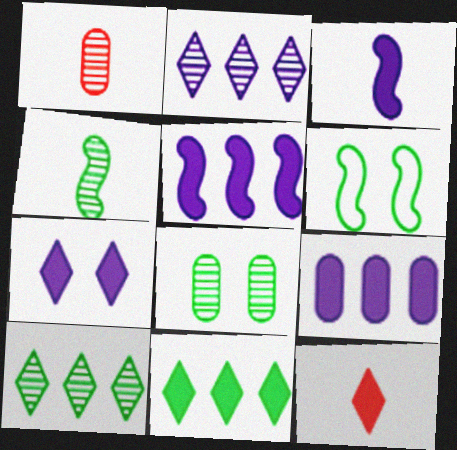[[3, 7, 9], 
[4, 8, 10], 
[7, 11, 12]]